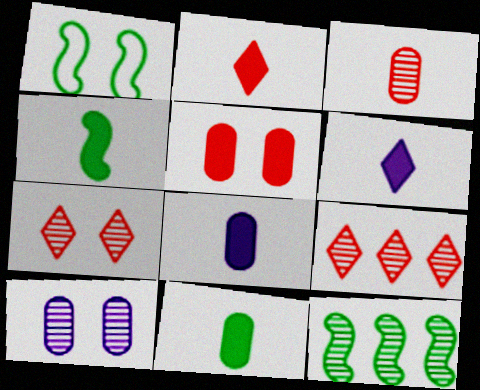[[1, 4, 12], 
[1, 8, 9], 
[2, 4, 8]]